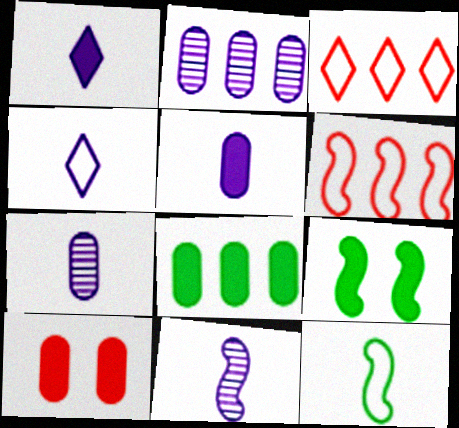[[3, 7, 9], 
[4, 5, 11], 
[5, 8, 10], 
[6, 9, 11]]